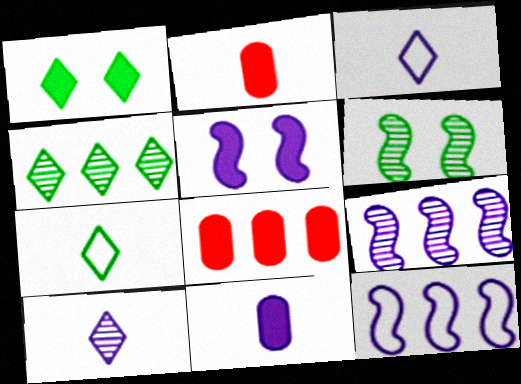[[1, 4, 7], 
[3, 6, 8], 
[4, 8, 12]]